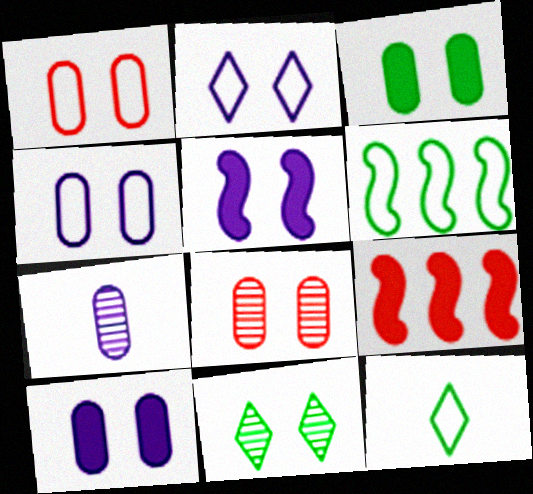[[1, 5, 11], 
[3, 4, 8]]